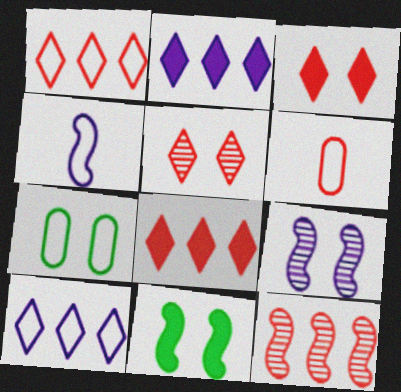[[1, 4, 7], 
[3, 6, 12], 
[3, 7, 9], 
[4, 11, 12]]